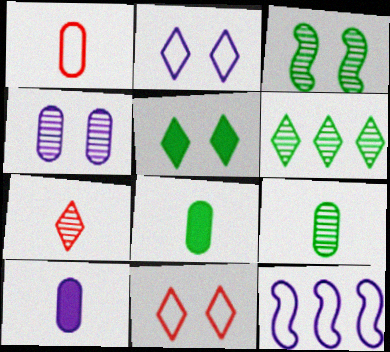[[1, 9, 10], 
[3, 6, 9]]